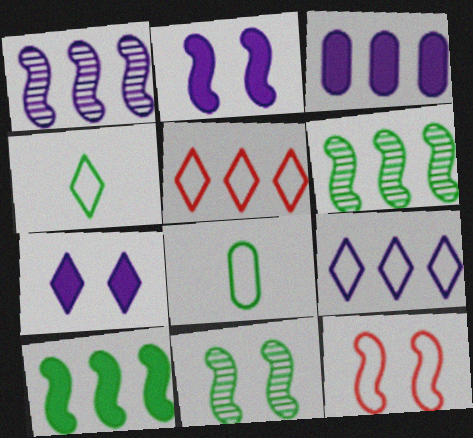[[1, 3, 9], 
[2, 11, 12], 
[3, 5, 6], 
[8, 9, 12]]